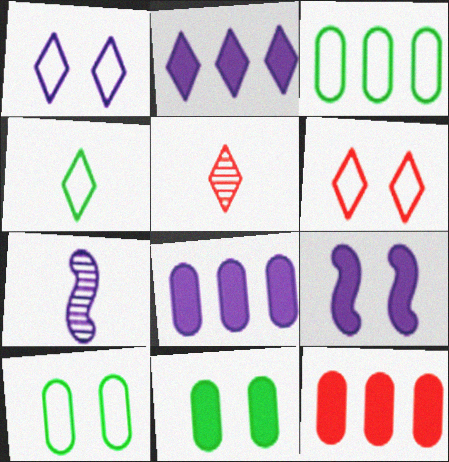[[1, 7, 8], 
[3, 5, 9]]